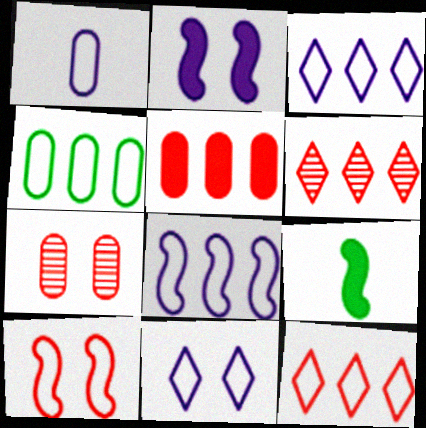[[1, 8, 11], 
[3, 7, 9], 
[4, 8, 12]]